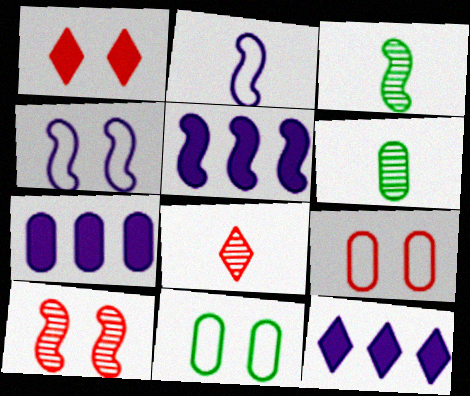[[1, 9, 10], 
[3, 9, 12], 
[5, 7, 12], 
[5, 8, 11], 
[6, 7, 9]]